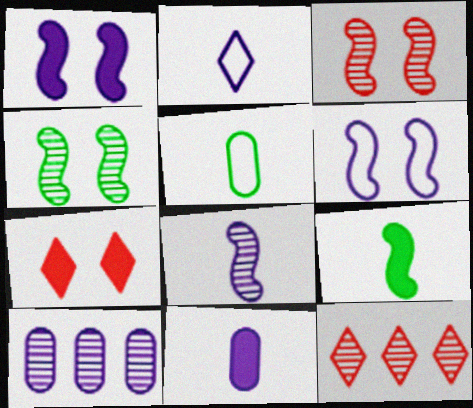[[1, 2, 10], 
[1, 5, 12], 
[2, 8, 11]]